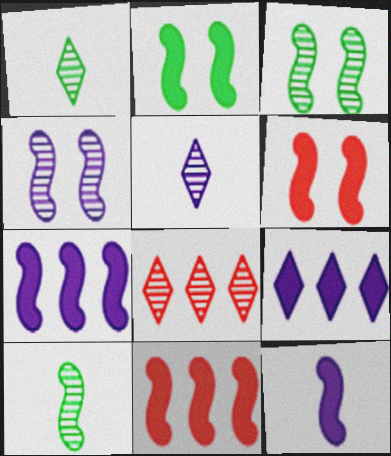[[2, 11, 12]]